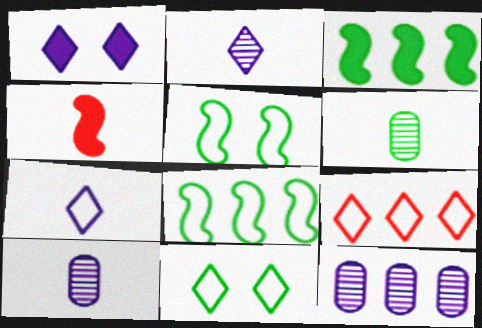[[3, 6, 11], 
[3, 9, 12], 
[4, 6, 7], 
[4, 11, 12], 
[7, 9, 11]]